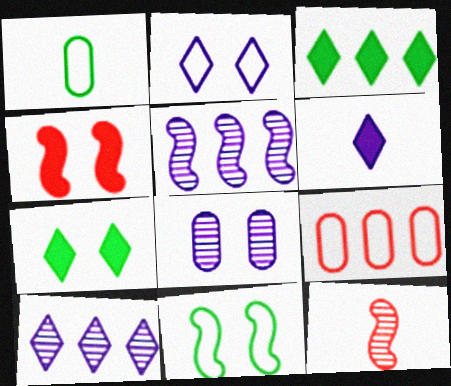[[1, 4, 10], 
[1, 6, 12], 
[2, 6, 10], 
[3, 5, 9]]